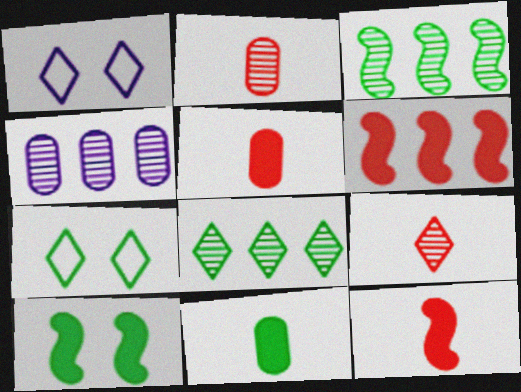[[1, 3, 5], 
[3, 7, 11], 
[4, 7, 12]]